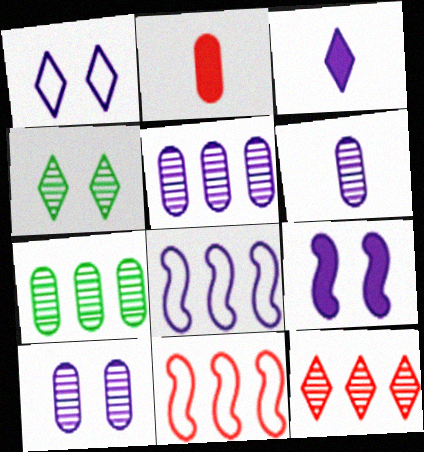[[1, 9, 10], 
[2, 4, 8], 
[3, 8, 10], 
[5, 6, 10]]